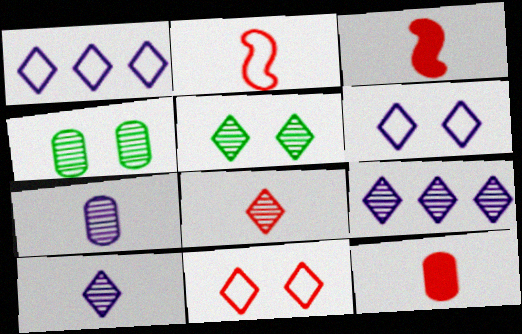[[1, 3, 4], 
[2, 8, 12], 
[5, 8, 9]]